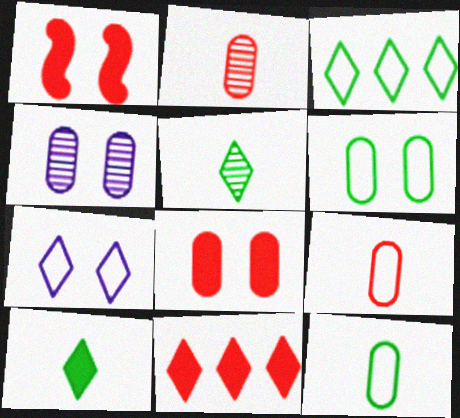[[4, 6, 8], 
[5, 7, 11]]